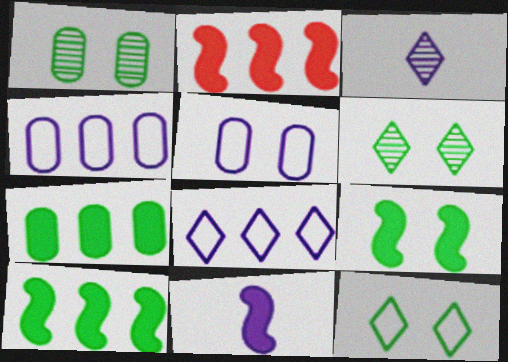[[1, 9, 12], 
[2, 9, 11]]